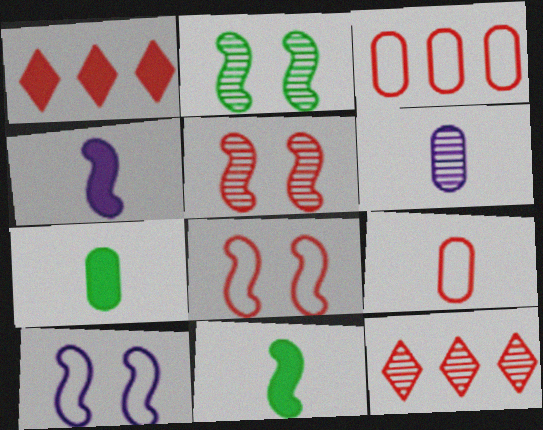[[1, 5, 9], 
[2, 6, 12], 
[6, 7, 9], 
[7, 10, 12]]